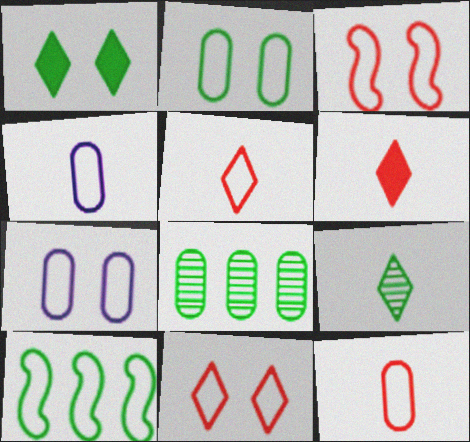[[4, 10, 11], 
[5, 7, 10]]